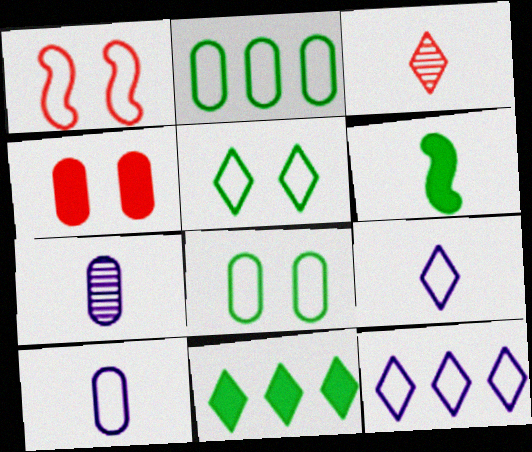[[1, 2, 9], 
[1, 7, 11], 
[2, 4, 7], 
[3, 6, 10]]